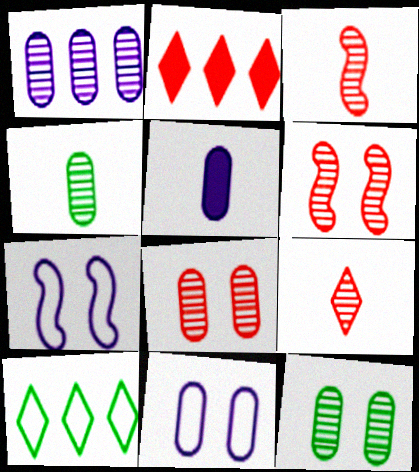[[1, 4, 8], 
[1, 5, 11], 
[2, 4, 7], 
[5, 6, 10]]